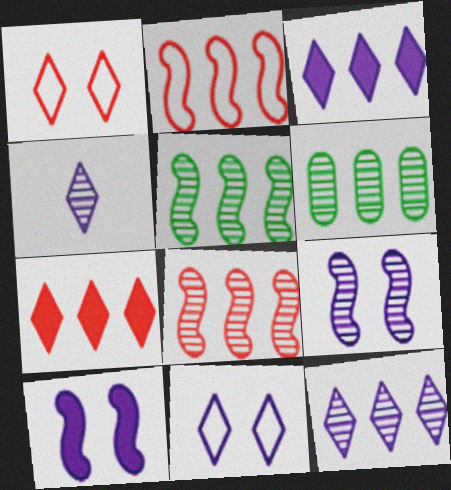[[2, 3, 6], 
[3, 4, 11], 
[6, 8, 12]]